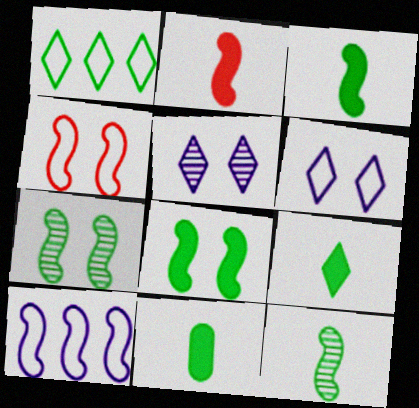[[1, 7, 11], 
[2, 7, 10], 
[3, 9, 11]]